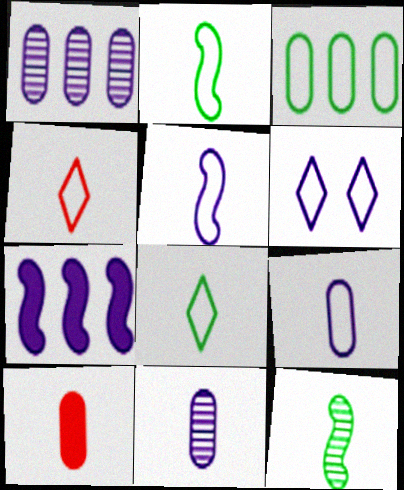[[2, 4, 9], 
[6, 7, 11]]